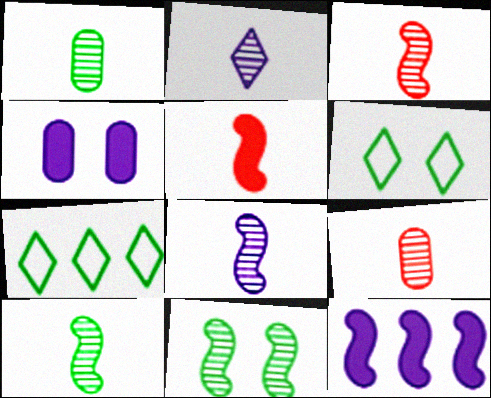[[1, 2, 3], 
[2, 9, 10], 
[3, 4, 7], 
[3, 8, 10], 
[6, 9, 12]]